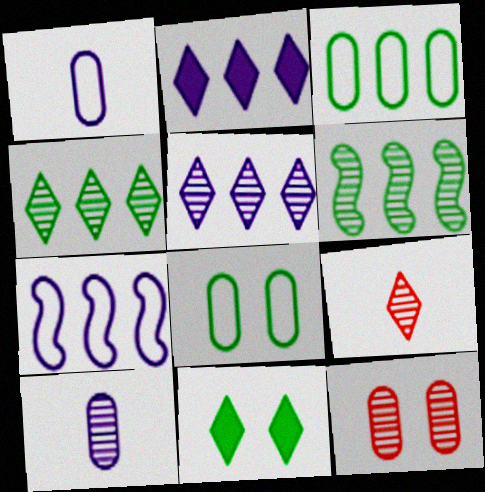[]